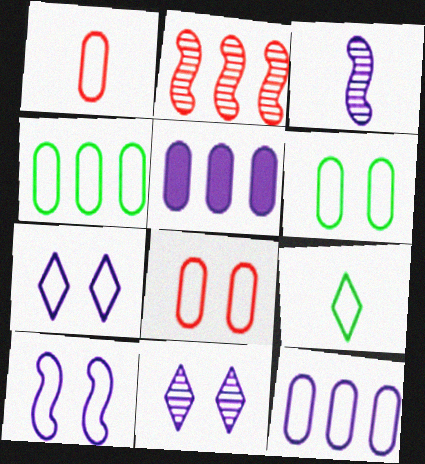[[1, 6, 12], 
[3, 5, 7]]